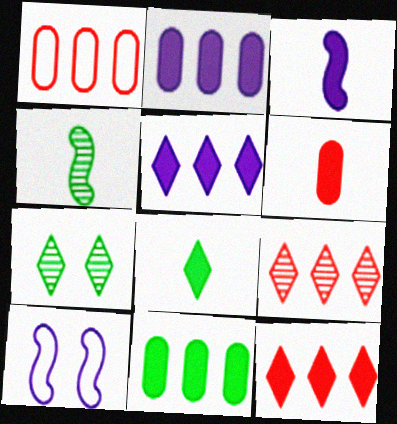[[1, 3, 7], 
[3, 6, 8]]